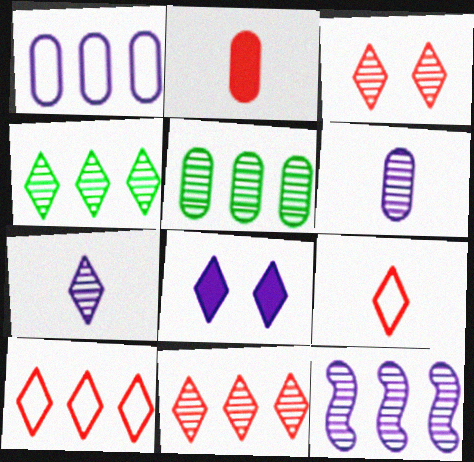[[3, 4, 7], 
[4, 8, 9], 
[5, 11, 12]]